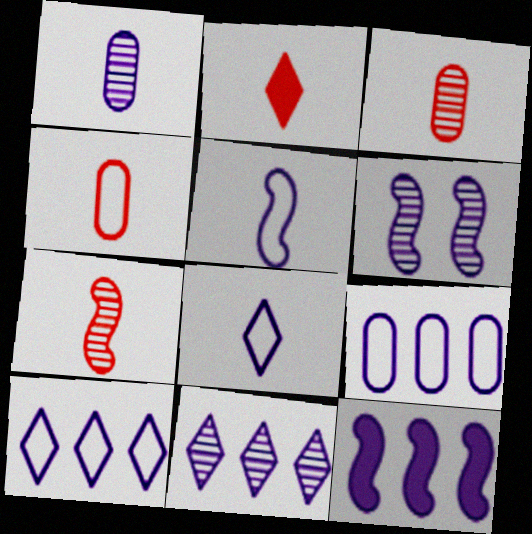[[1, 6, 11], 
[2, 4, 7], 
[5, 6, 12], 
[9, 11, 12]]